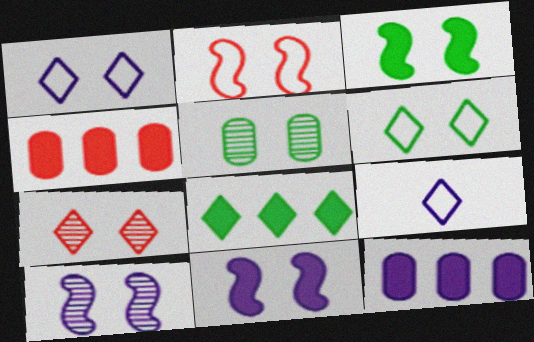[[2, 3, 10], 
[3, 5, 6], 
[5, 7, 10], 
[7, 8, 9], 
[9, 10, 12]]